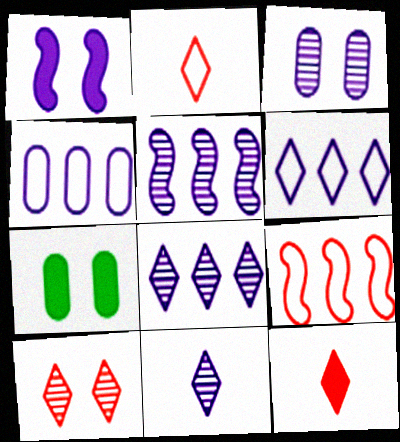[[1, 4, 11], 
[2, 5, 7], 
[3, 5, 11], 
[7, 9, 11]]